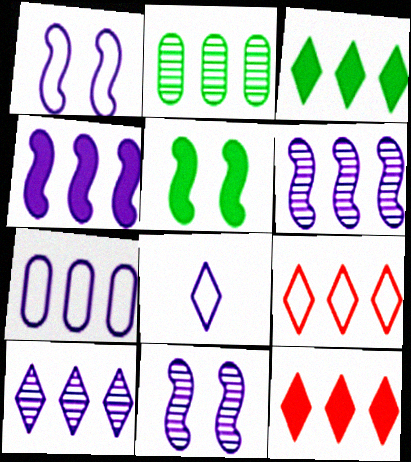[[1, 7, 8], 
[2, 4, 9], 
[3, 9, 10], 
[4, 7, 10]]